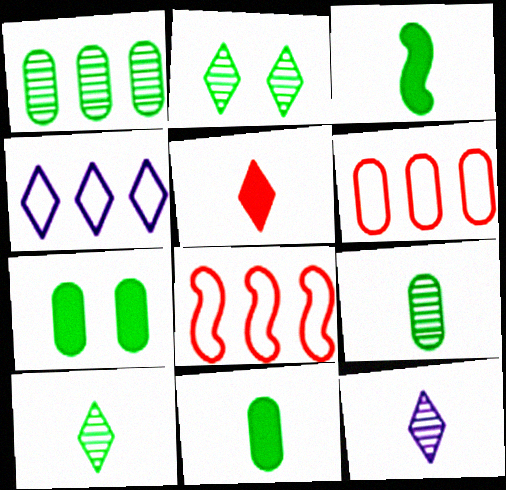[[2, 4, 5], 
[7, 8, 12]]